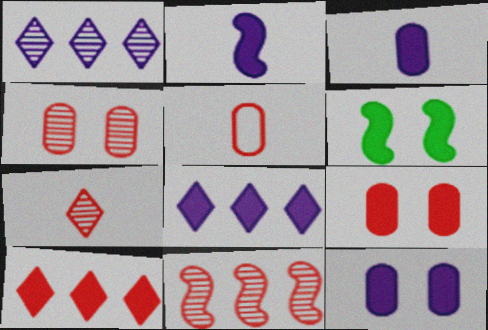[[1, 5, 6], 
[2, 8, 12], 
[3, 6, 10], 
[4, 7, 11]]